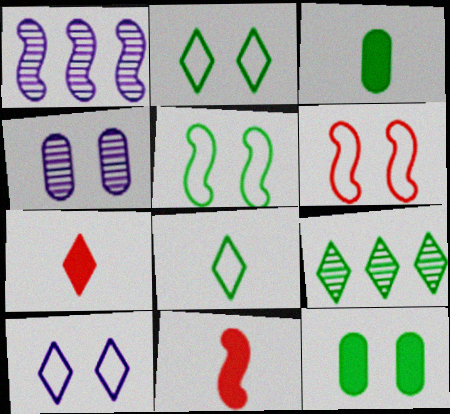[[1, 5, 11], 
[3, 5, 9], 
[7, 9, 10]]